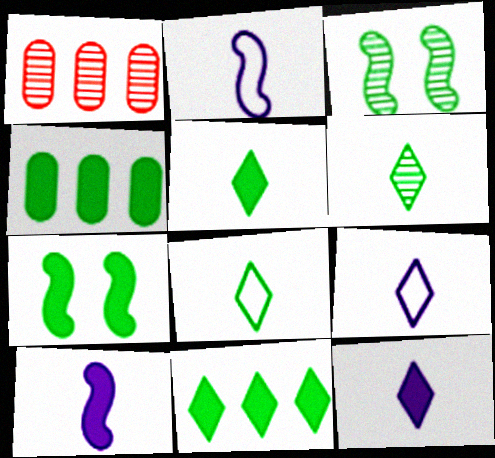[[1, 7, 9], 
[3, 4, 8], 
[4, 5, 7], 
[5, 6, 8]]